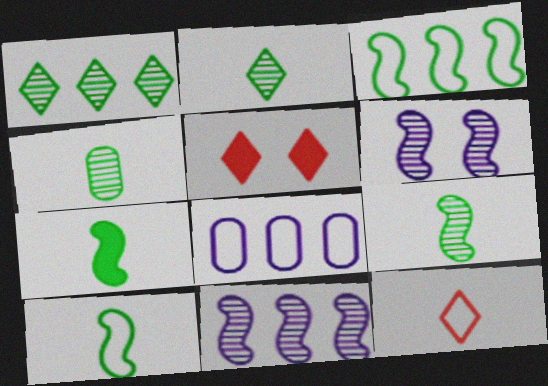[[2, 4, 9], 
[5, 8, 9], 
[7, 9, 10]]